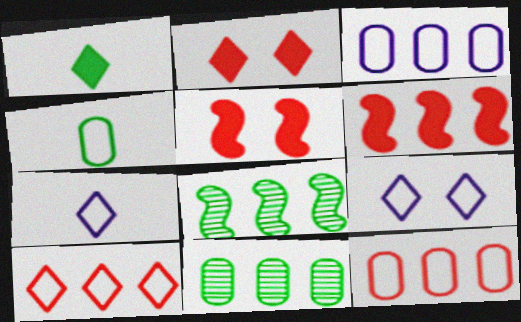[[5, 7, 11]]